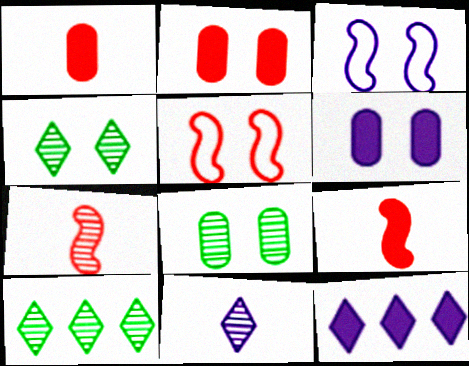[[1, 3, 10], 
[2, 3, 4], 
[4, 5, 6]]